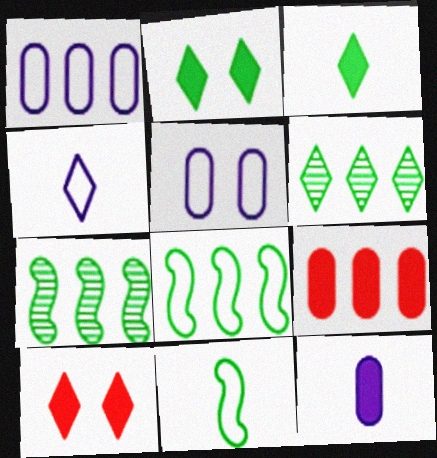[[4, 6, 10]]